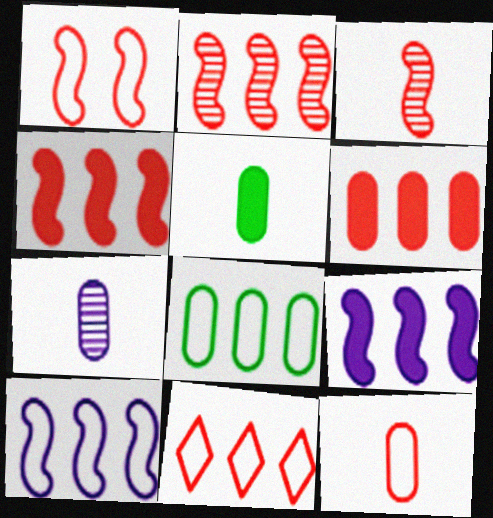[[1, 3, 4], 
[1, 11, 12], 
[2, 6, 11], 
[5, 7, 12], 
[8, 10, 11]]